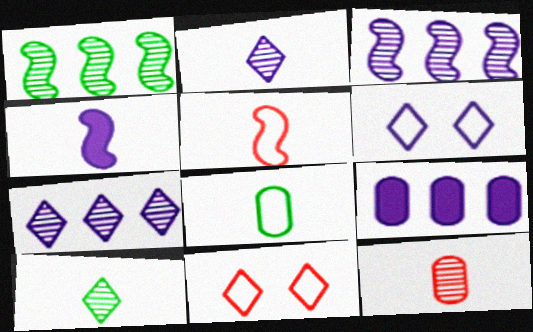[]